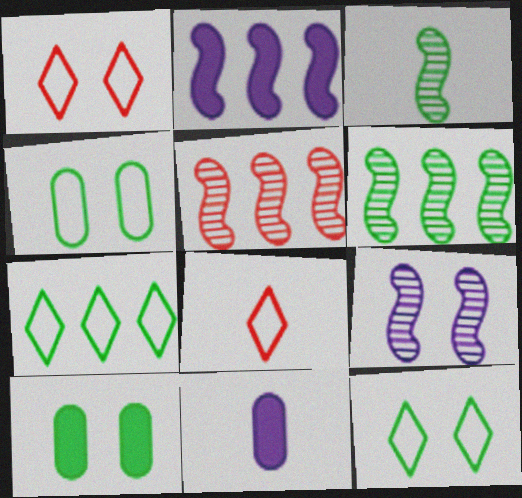[[1, 6, 11], 
[1, 9, 10], 
[3, 5, 9], 
[3, 7, 10], 
[3, 8, 11], 
[5, 11, 12]]